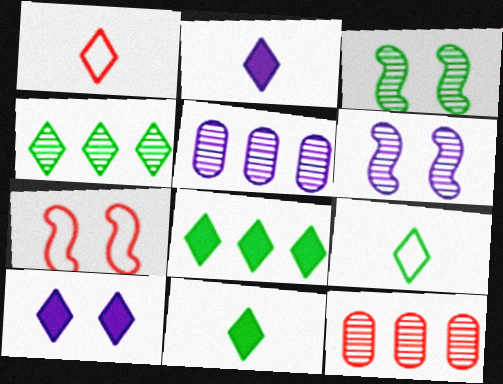[[1, 4, 10], 
[5, 7, 11]]